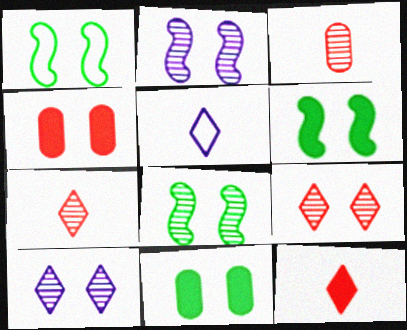[[1, 4, 10], 
[1, 6, 8]]